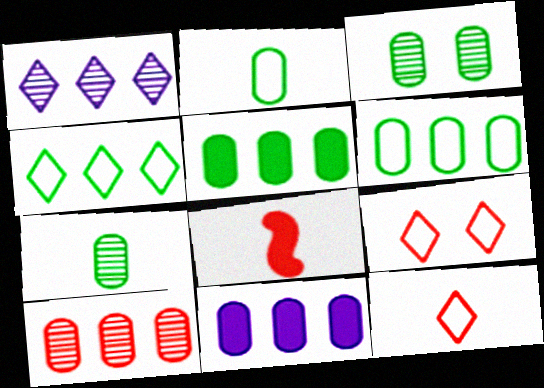[[2, 3, 5], 
[6, 10, 11], 
[8, 9, 10]]